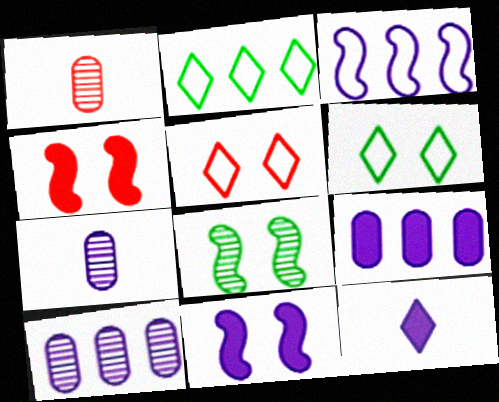[[1, 2, 11], 
[2, 4, 7], 
[9, 11, 12]]